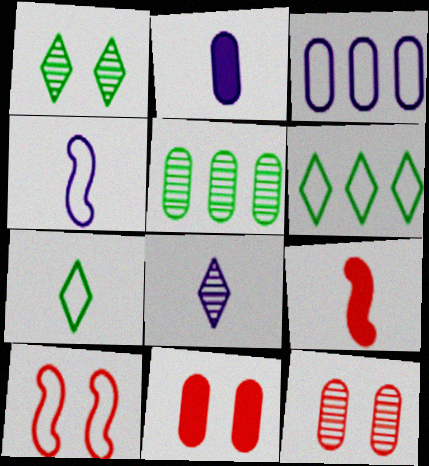[[1, 3, 9], 
[2, 4, 8], 
[3, 7, 10]]